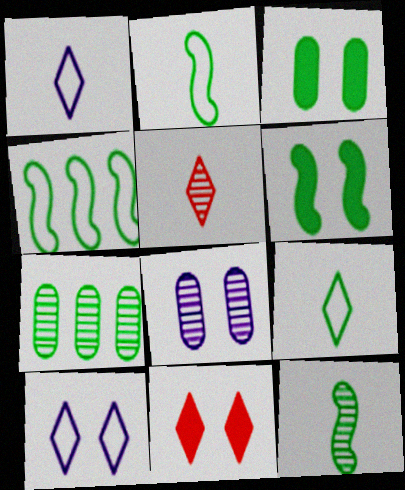[[4, 6, 12], 
[6, 7, 9]]